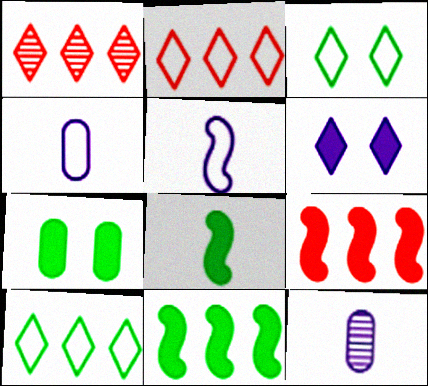[[1, 5, 7], 
[3, 9, 12]]